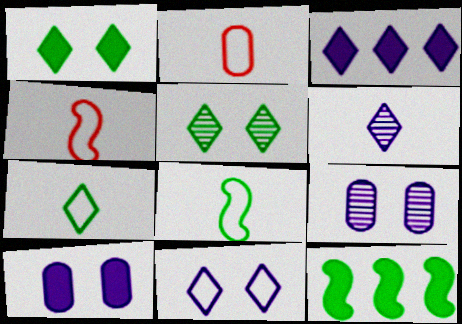[[3, 6, 11]]